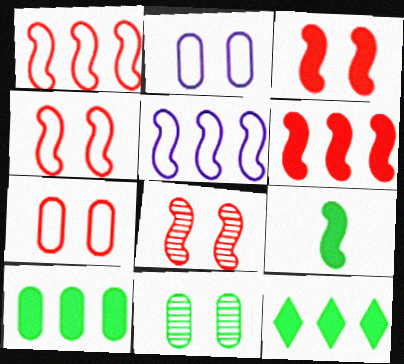[[3, 4, 8], 
[5, 8, 9]]